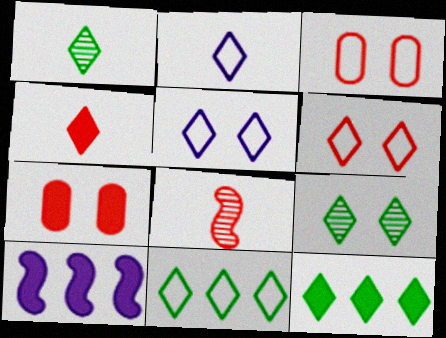[[1, 2, 4], 
[1, 3, 10], 
[2, 6, 11]]